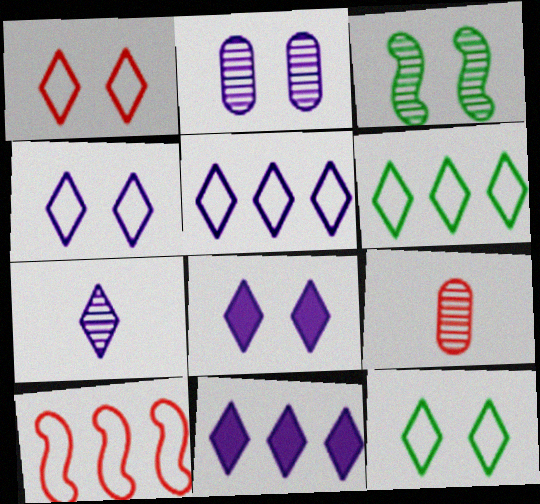[[1, 4, 12], 
[4, 7, 11], 
[5, 7, 8]]